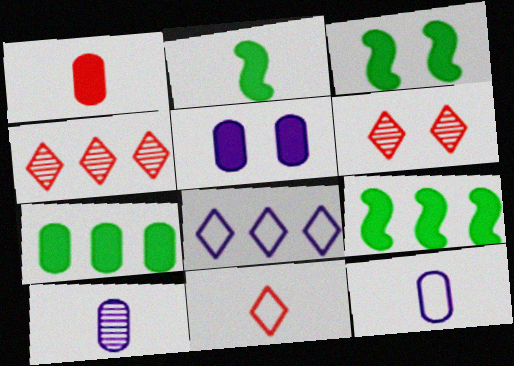[[1, 5, 7], 
[2, 3, 9], 
[2, 10, 11], 
[3, 4, 12], 
[6, 9, 12]]